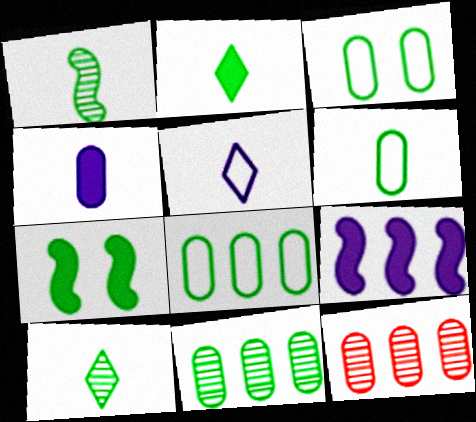[[1, 2, 6], 
[3, 4, 12], 
[3, 6, 8], 
[5, 7, 12], 
[7, 8, 10]]